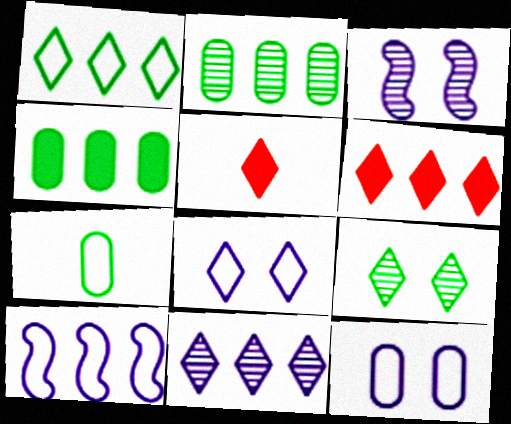[[1, 6, 11], 
[2, 6, 10], 
[3, 6, 7]]